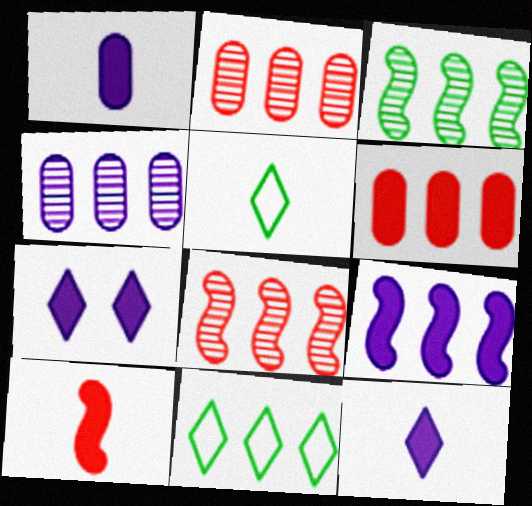[[1, 7, 9], 
[2, 9, 11]]